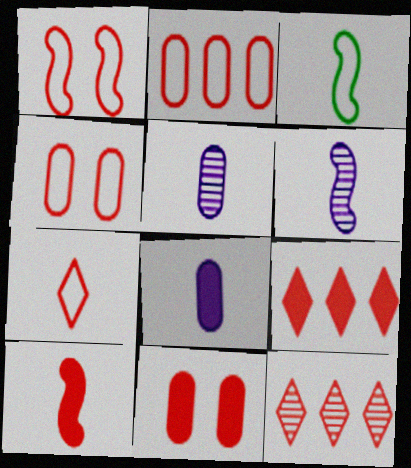[[1, 2, 7], 
[3, 6, 10], 
[4, 10, 12], 
[9, 10, 11]]